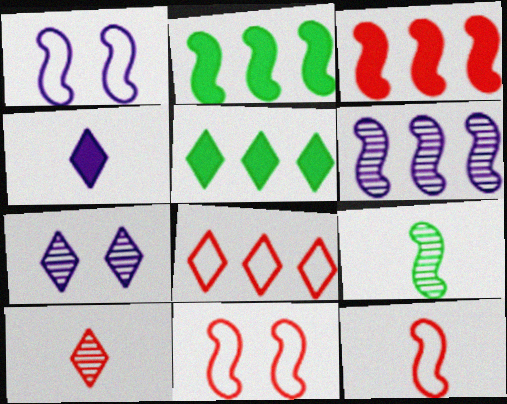[[1, 3, 9]]